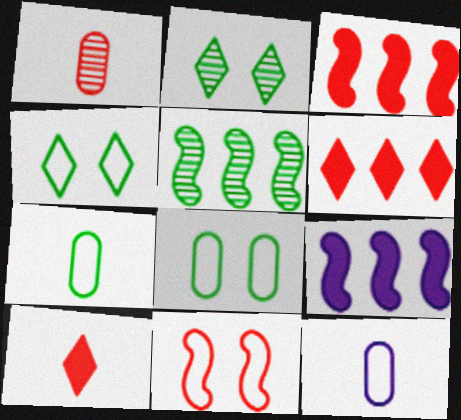[[1, 4, 9], 
[1, 6, 11], 
[2, 3, 12]]